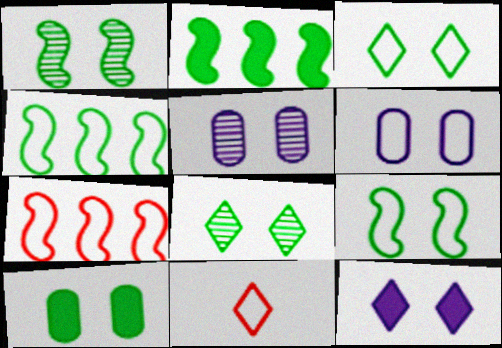[[1, 3, 10], 
[2, 5, 11], 
[4, 6, 11], 
[8, 9, 10]]